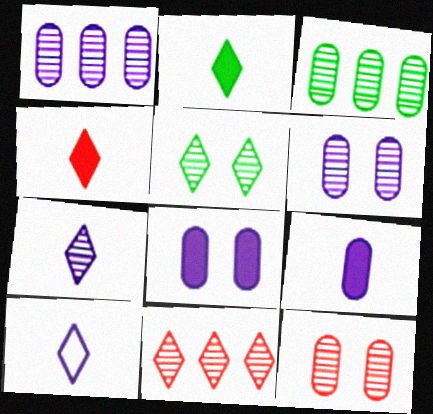[[5, 7, 11]]